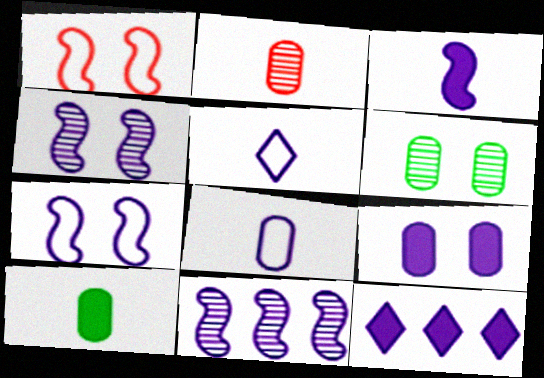[[2, 8, 10], 
[3, 7, 11], 
[3, 9, 12], 
[4, 8, 12], 
[5, 9, 11]]